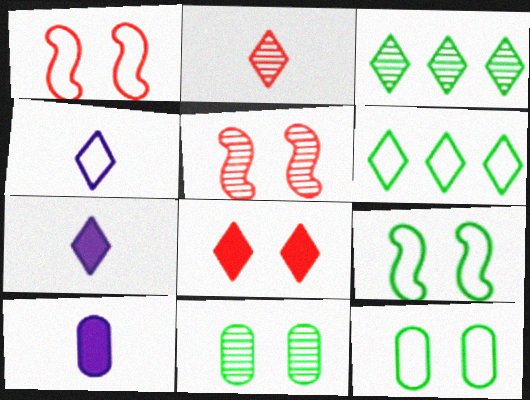[[1, 3, 10], 
[3, 4, 8], 
[5, 6, 10]]